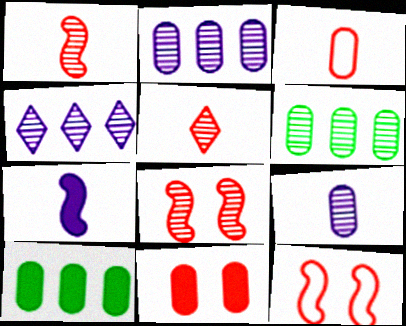[]